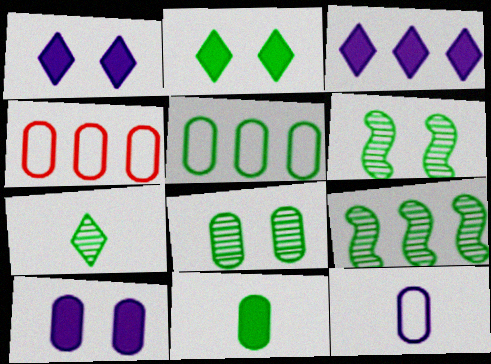[[3, 4, 9], 
[5, 8, 11], 
[7, 8, 9]]